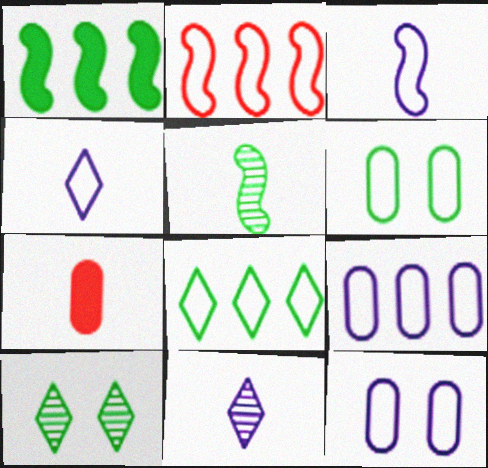[[2, 4, 6], 
[2, 8, 9], 
[4, 5, 7]]